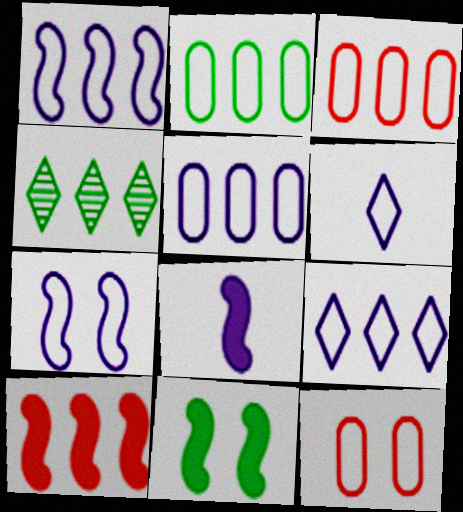[[1, 5, 9], 
[2, 3, 5], 
[4, 5, 10], 
[4, 8, 12], 
[5, 6, 7], 
[8, 10, 11]]